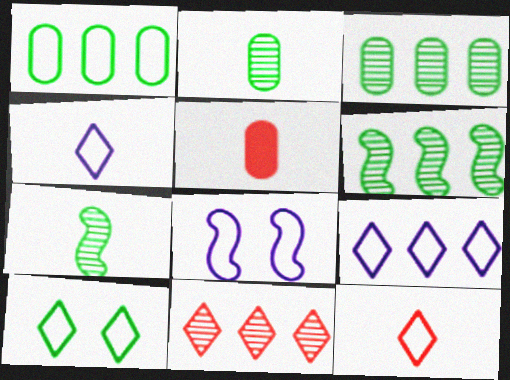[[1, 8, 12], 
[4, 5, 7], 
[9, 10, 12]]